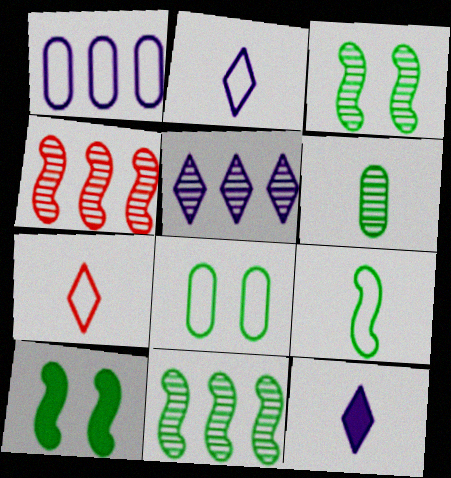[[4, 8, 12], 
[9, 10, 11]]